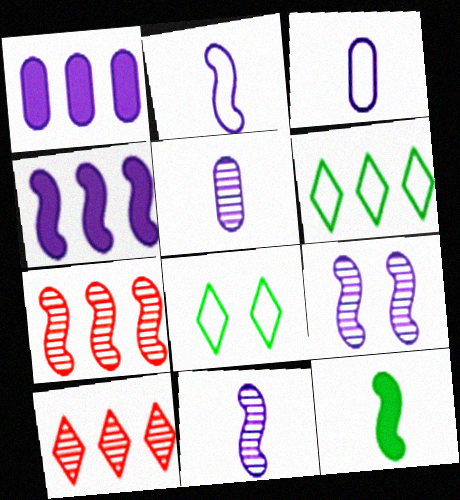[[1, 6, 7], 
[2, 4, 9]]